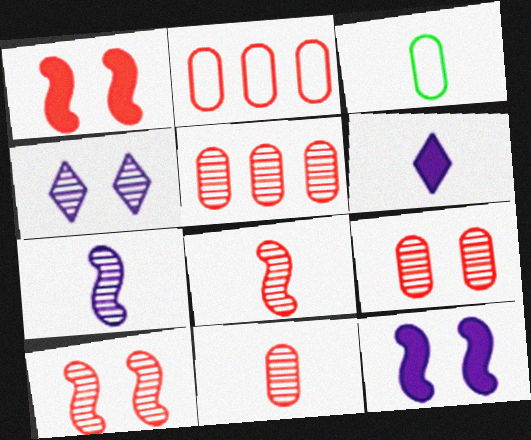[[3, 6, 8], 
[5, 9, 11]]